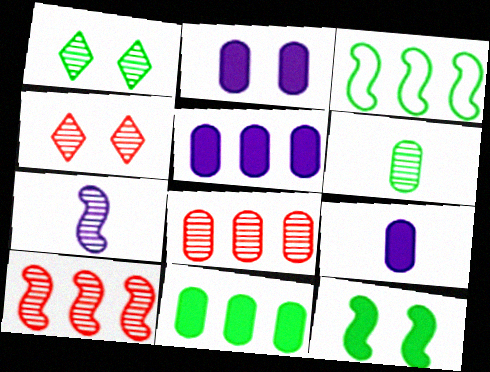[[1, 7, 8], 
[2, 5, 9], 
[3, 4, 9]]